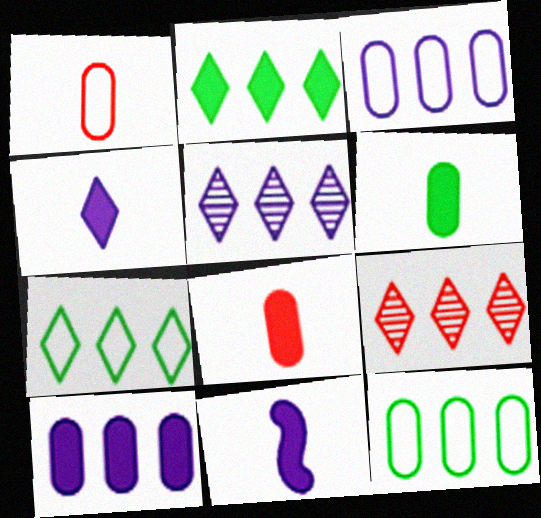[]